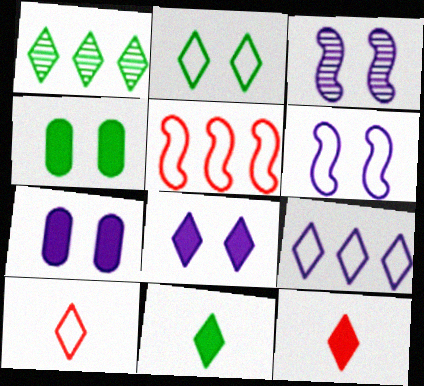[[1, 2, 11], 
[1, 8, 10], 
[2, 9, 10]]